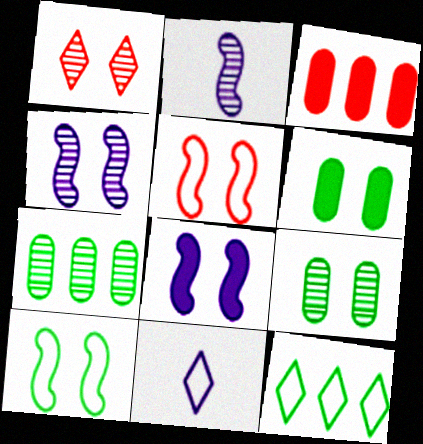[[1, 2, 7], 
[1, 4, 9]]